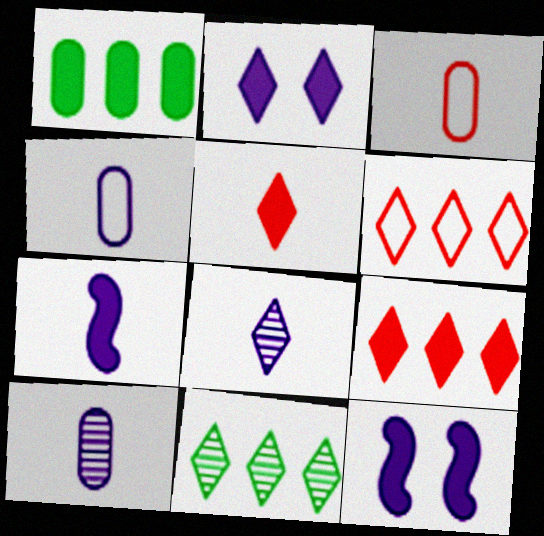[[1, 5, 12], 
[3, 11, 12], 
[4, 7, 8]]